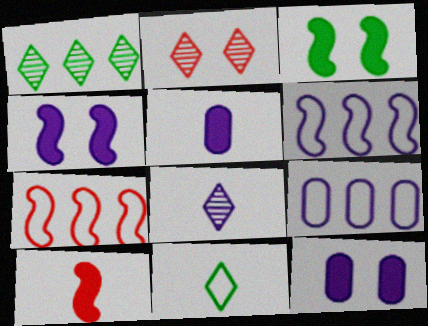[[1, 2, 8], 
[4, 8, 9], 
[6, 8, 12]]